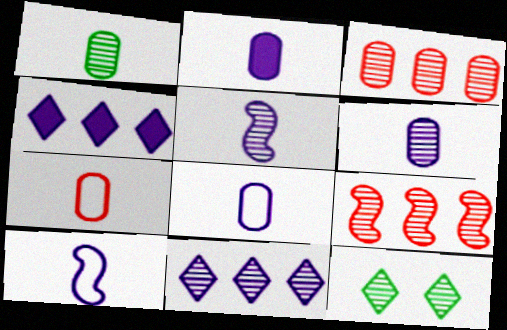[[1, 2, 7], 
[2, 6, 8], 
[3, 5, 12], 
[6, 9, 12]]